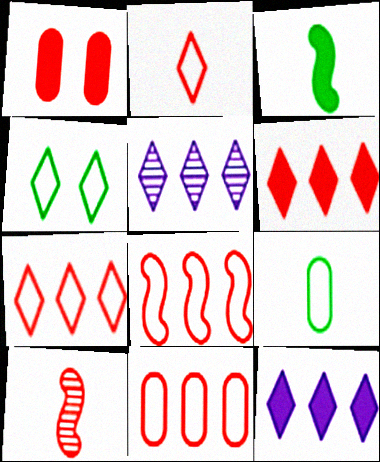[[1, 3, 12], 
[1, 7, 10], 
[7, 8, 11]]